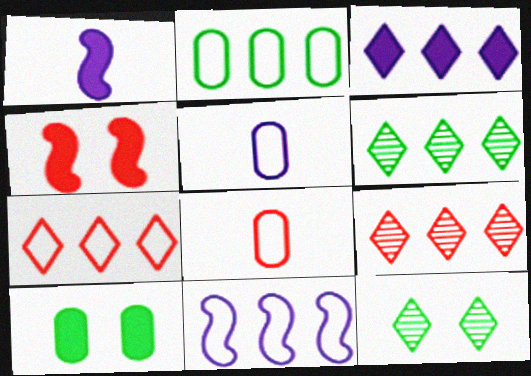[[2, 7, 11], 
[3, 6, 7], 
[4, 5, 6], 
[4, 8, 9]]